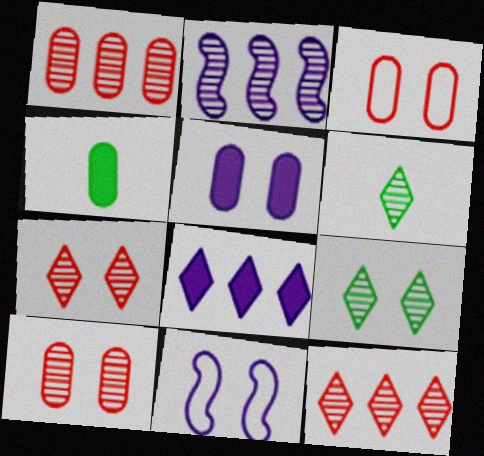[[2, 6, 10], 
[4, 11, 12]]